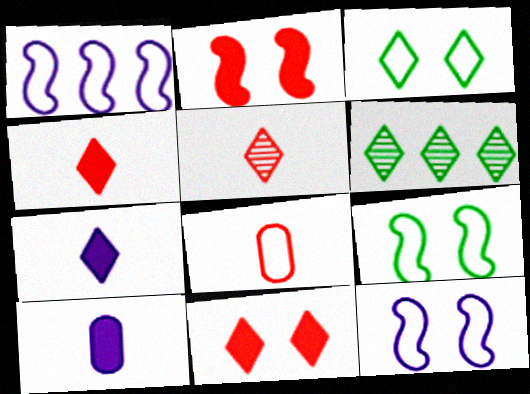[[1, 3, 8]]